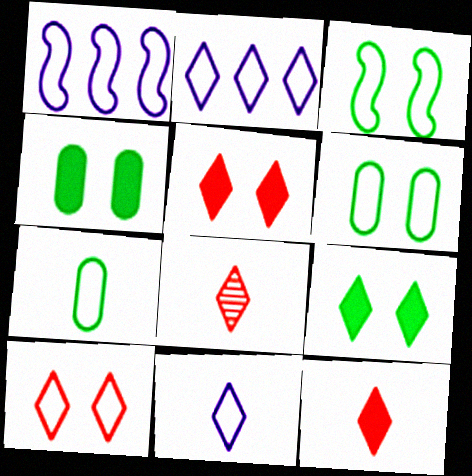[[1, 4, 8], 
[1, 7, 10], 
[2, 8, 9]]